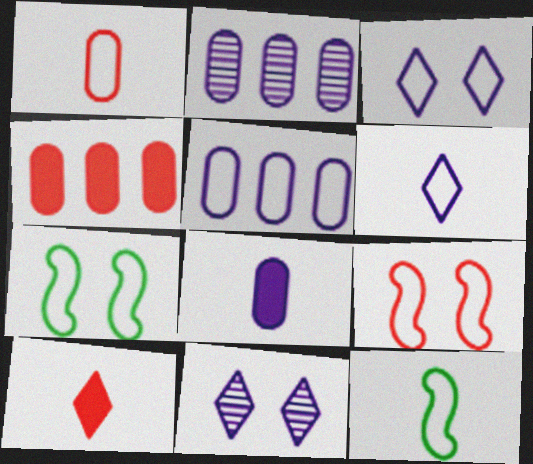[[1, 6, 12], 
[2, 7, 10], 
[4, 11, 12]]